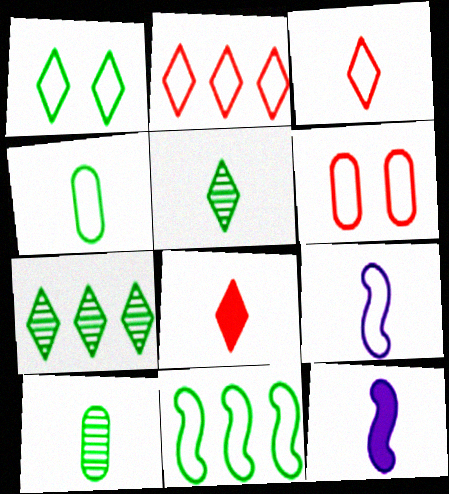[[1, 4, 11], 
[3, 4, 9], 
[3, 10, 12], 
[6, 7, 12], 
[8, 9, 10]]